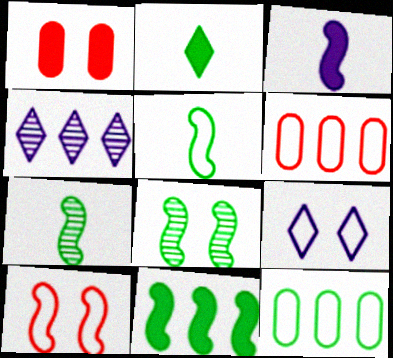[[1, 4, 5], 
[1, 8, 9], 
[2, 8, 12], 
[4, 6, 11], 
[5, 6, 9], 
[5, 8, 11]]